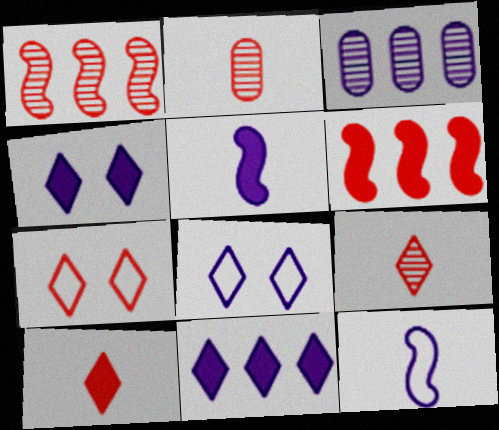[[2, 6, 7], 
[3, 4, 12], 
[3, 5, 8]]